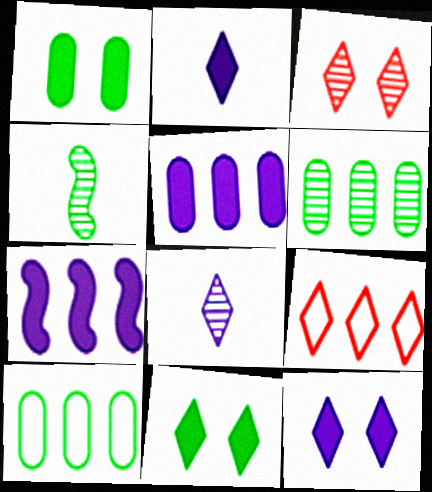[[4, 10, 11], 
[6, 7, 9], 
[8, 9, 11]]